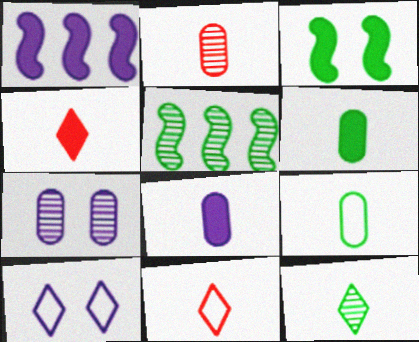[[2, 8, 9]]